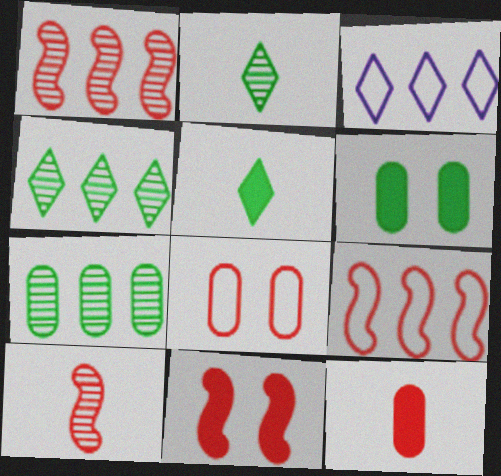[[3, 6, 10], 
[9, 10, 11]]